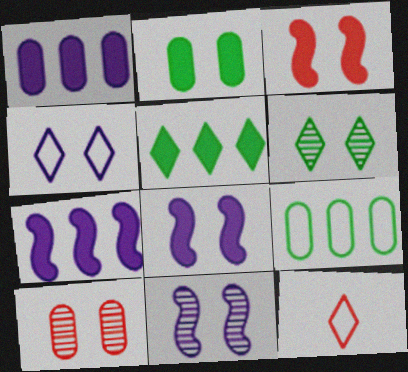[[6, 10, 11]]